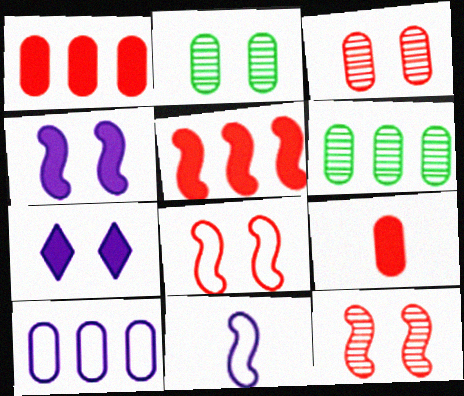[[1, 6, 10], 
[2, 7, 8], 
[2, 9, 10]]